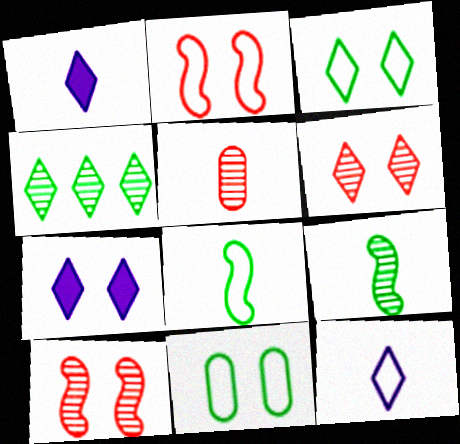[[1, 5, 8], 
[3, 6, 7], 
[7, 10, 11]]